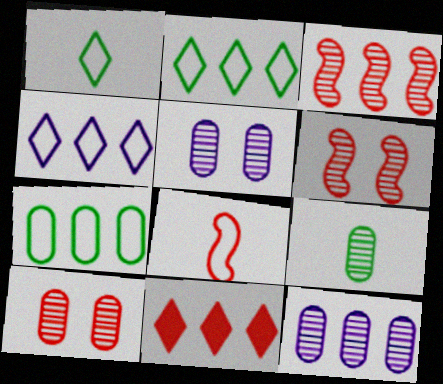[[8, 10, 11], 
[9, 10, 12]]